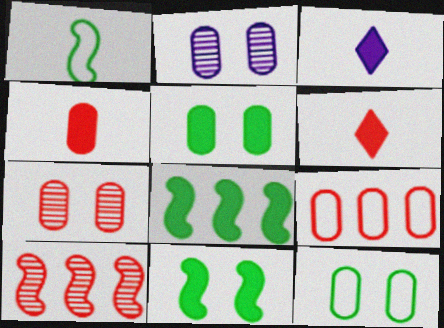[[3, 10, 12], 
[4, 7, 9]]